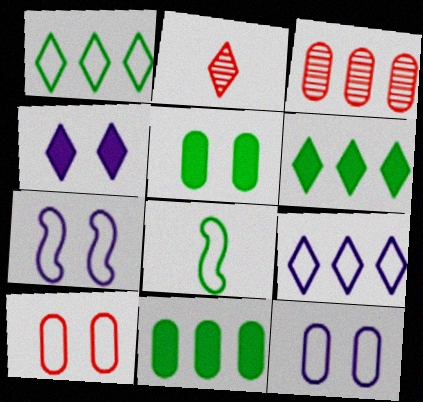[[1, 2, 4], 
[2, 7, 11], 
[3, 4, 8], 
[8, 9, 10]]